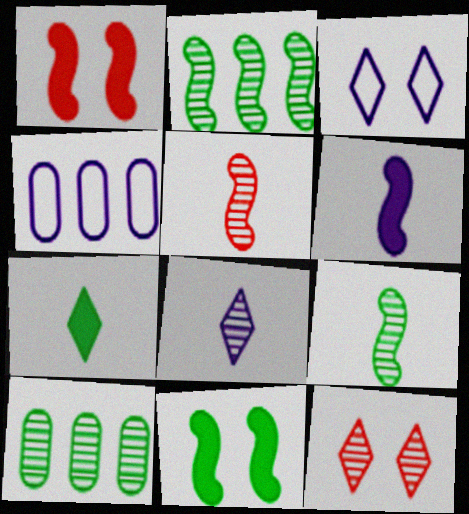[]